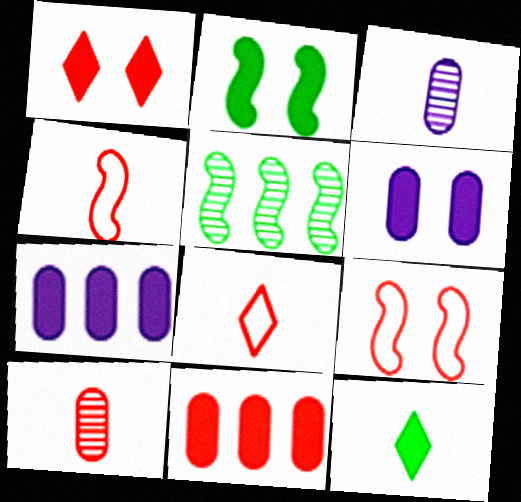[[1, 2, 6], 
[3, 4, 12], 
[5, 6, 8]]